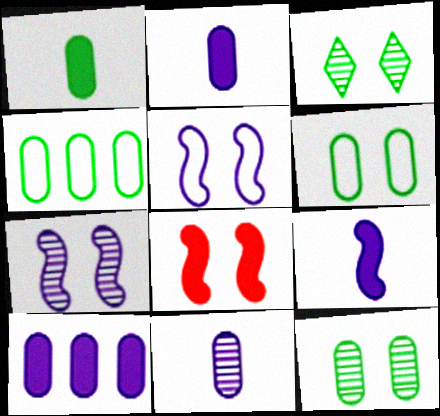[[1, 4, 12]]